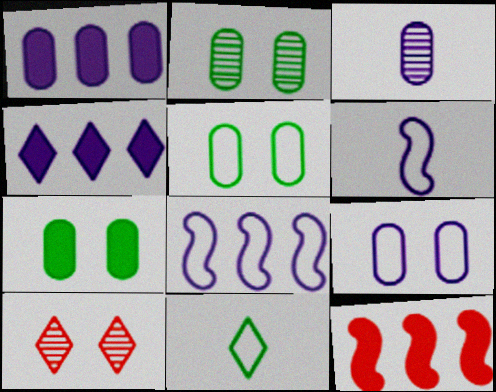[[1, 3, 9], 
[2, 5, 7], 
[4, 10, 11]]